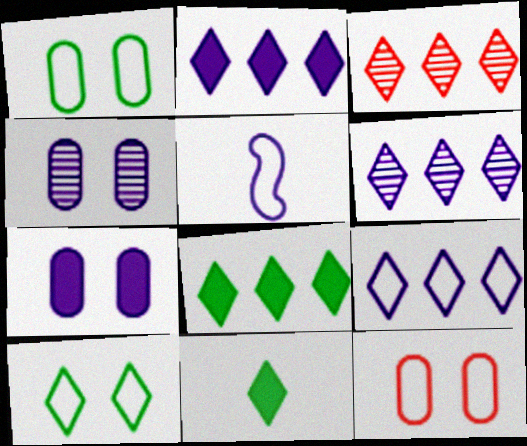[[2, 4, 5], 
[2, 6, 9], 
[3, 8, 9], 
[5, 6, 7]]